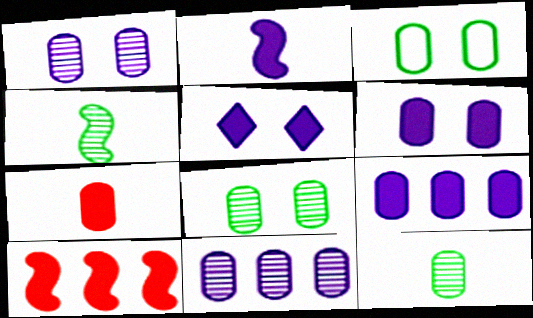[[2, 5, 9], 
[3, 7, 11]]